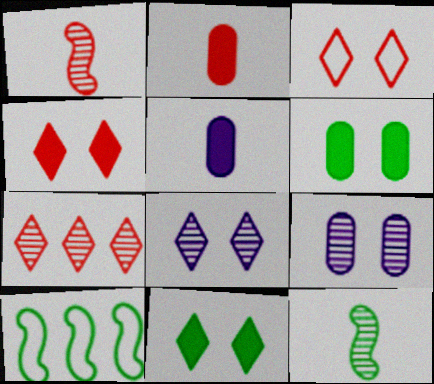[[2, 8, 10], 
[3, 8, 11], 
[7, 9, 12]]